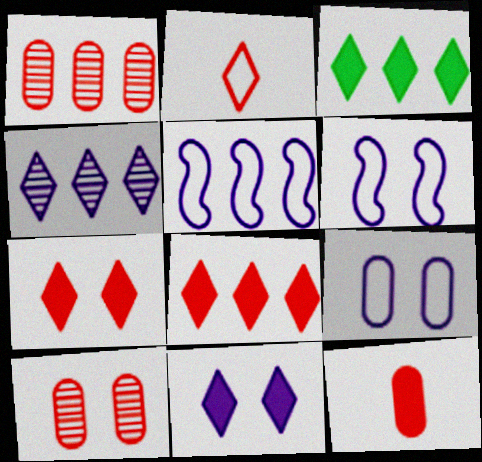[[1, 3, 5]]